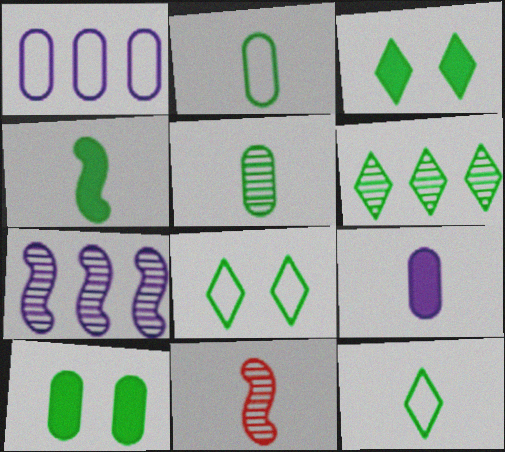[[1, 3, 11], 
[3, 6, 12], 
[4, 5, 12], 
[9, 11, 12]]